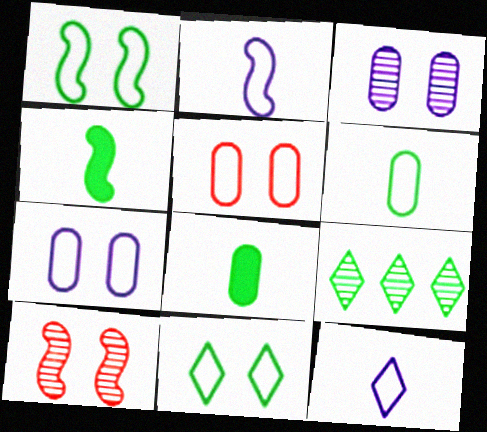[[1, 8, 9]]